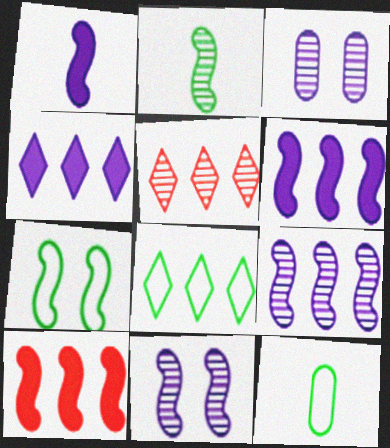[[2, 3, 5], 
[4, 5, 8], 
[7, 8, 12]]